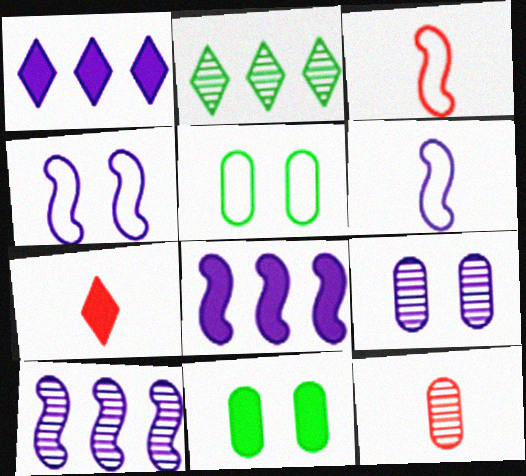[[1, 6, 9], 
[3, 7, 12], 
[5, 7, 10], 
[7, 8, 11]]